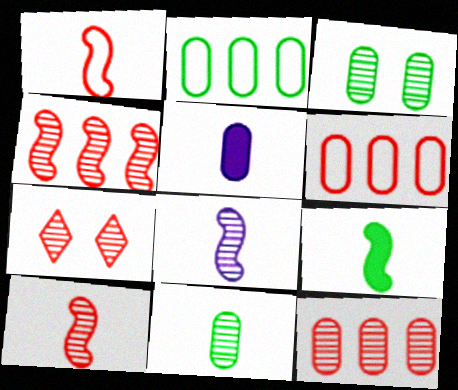[[1, 8, 9], 
[3, 5, 6], 
[7, 10, 12]]